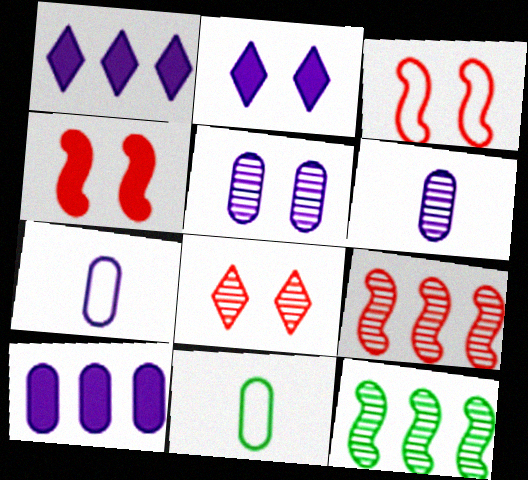[[2, 9, 11], 
[5, 7, 10], 
[6, 8, 12]]